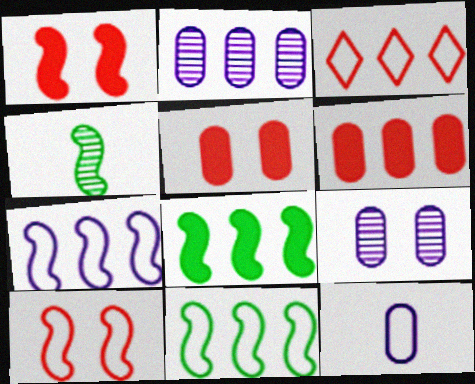[[1, 4, 7], 
[2, 3, 8]]